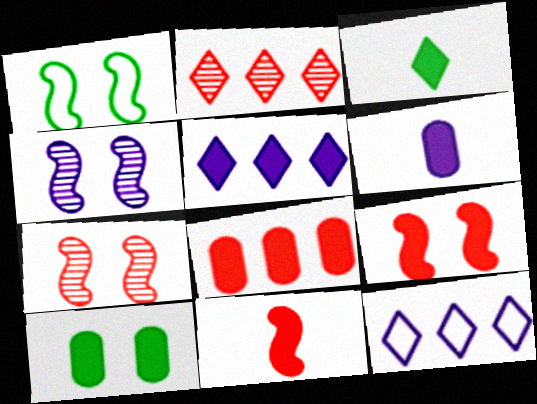[[1, 2, 6], 
[1, 4, 9], 
[3, 6, 11], 
[4, 6, 12], 
[5, 10, 11], 
[6, 8, 10]]